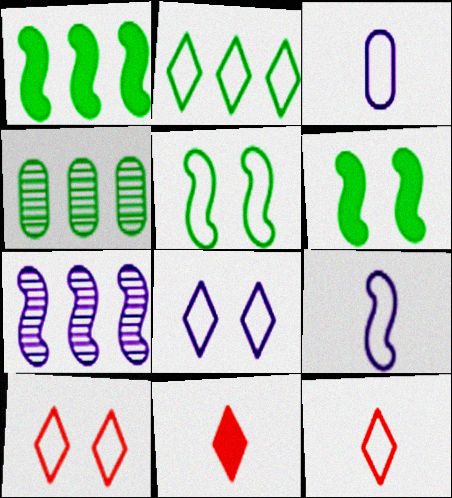[[1, 2, 4], 
[2, 8, 12]]